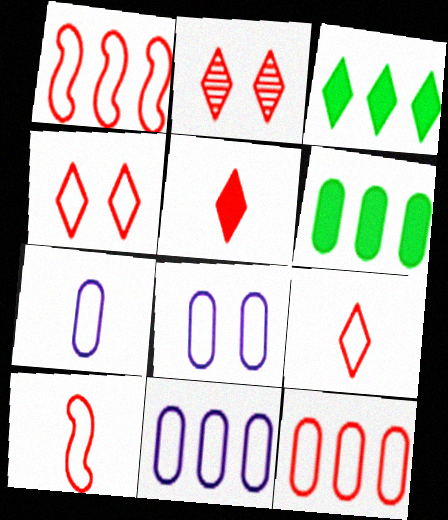[[4, 10, 12], 
[7, 8, 11]]